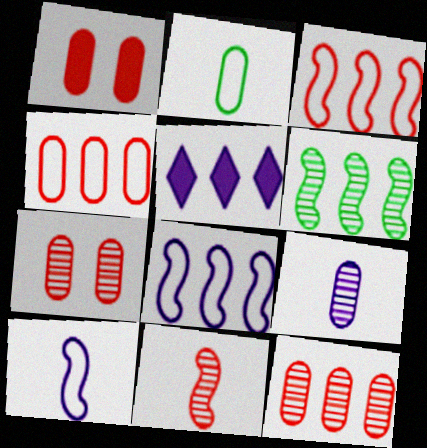[[4, 5, 6]]